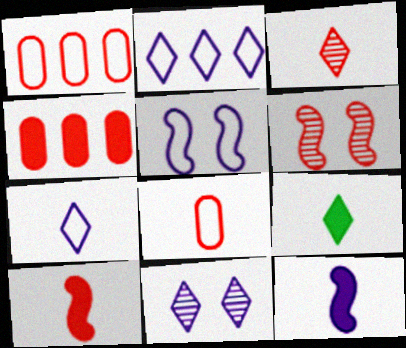[[3, 7, 9], 
[3, 8, 10]]